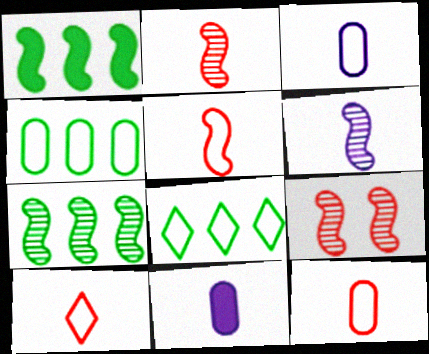[[5, 10, 12], 
[6, 7, 9], 
[8, 9, 11]]